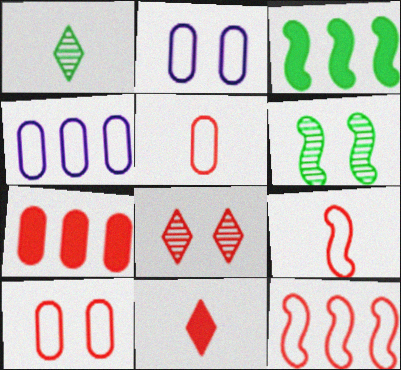[[4, 6, 11], 
[7, 8, 9]]